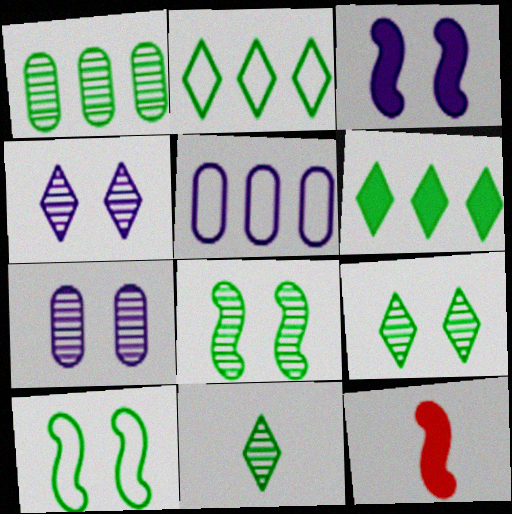[[1, 8, 11], 
[2, 7, 12], 
[5, 9, 12]]